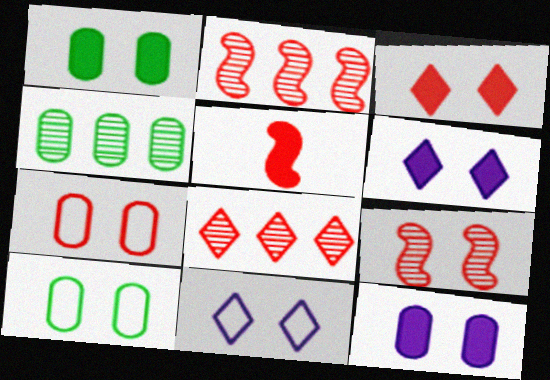[[1, 9, 11], 
[3, 7, 9], 
[4, 5, 11], 
[5, 7, 8], 
[6, 9, 10]]